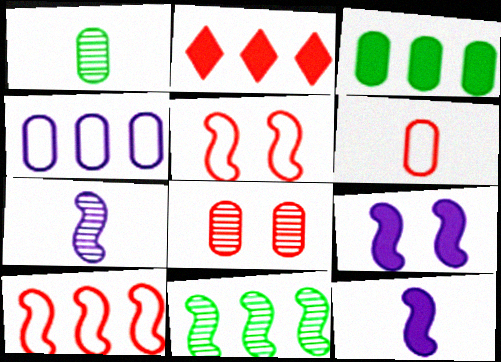[[2, 4, 11], 
[5, 11, 12]]